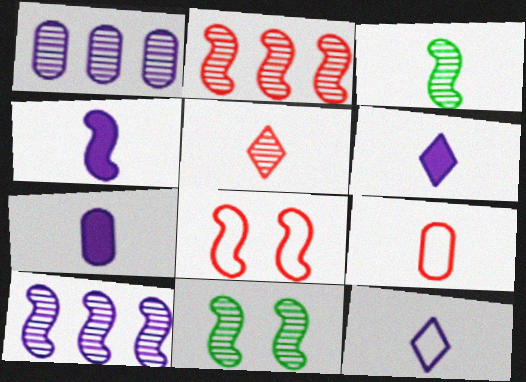[[1, 5, 11], 
[3, 6, 9], 
[4, 6, 7]]